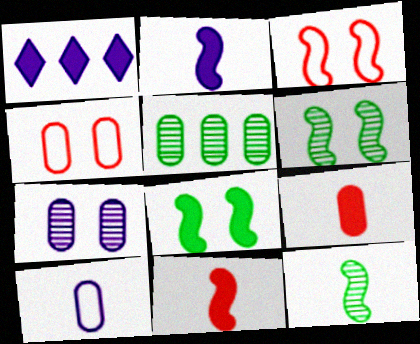[[1, 4, 12], 
[1, 8, 9]]